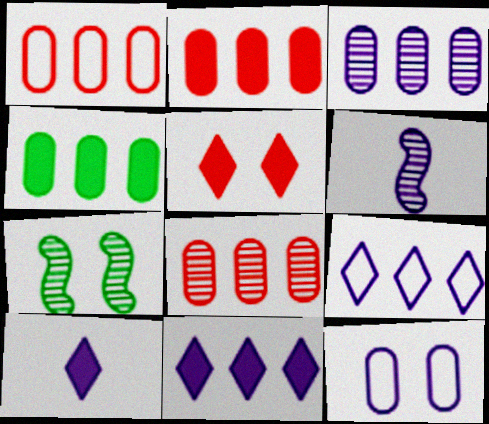[[1, 2, 8], 
[1, 3, 4], 
[1, 7, 10], 
[5, 7, 12], 
[6, 11, 12]]